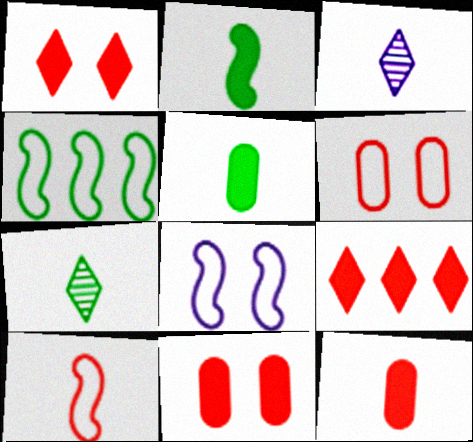[[3, 4, 11], 
[3, 5, 10], 
[4, 8, 10]]